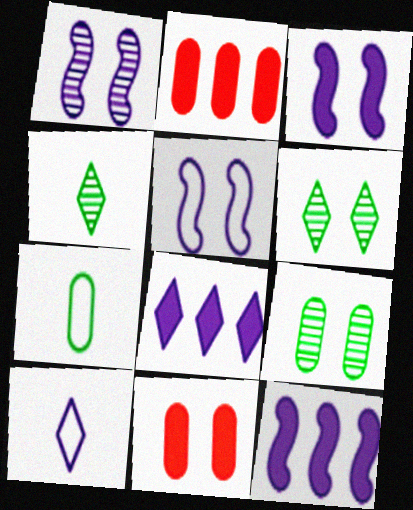[[1, 3, 5], 
[2, 4, 5], 
[5, 6, 11]]